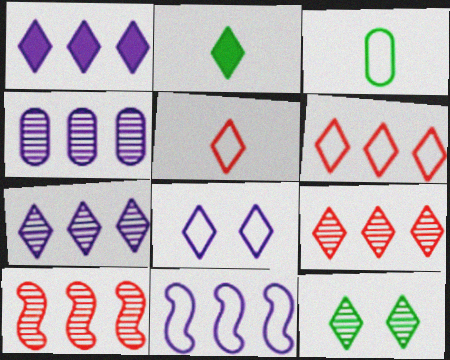[[1, 4, 11], 
[1, 5, 12], 
[2, 8, 9]]